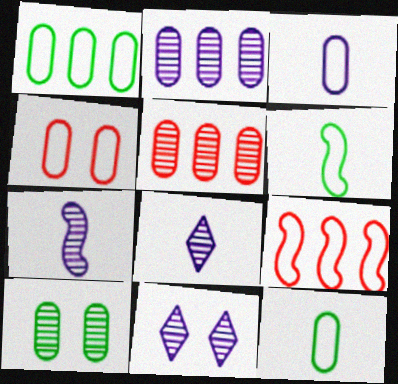[[1, 3, 4], 
[2, 7, 11]]